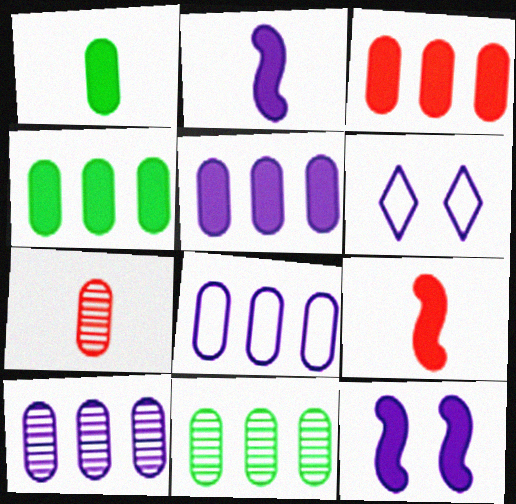[[2, 6, 10], 
[3, 4, 5], 
[3, 8, 11], 
[5, 8, 10], 
[6, 9, 11]]